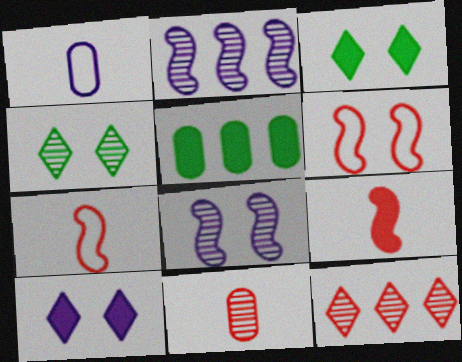[[1, 2, 10], 
[2, 4, 11], 
[5, 9, 10]]